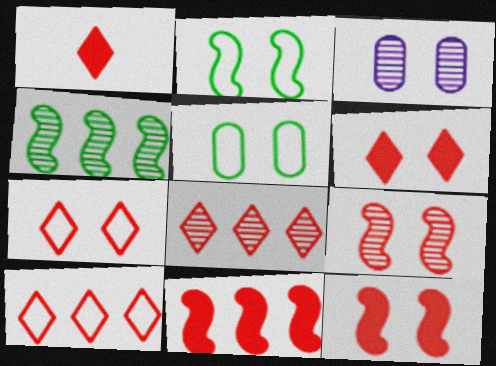[[1, 7, 8], 
[2, 3, 6]]